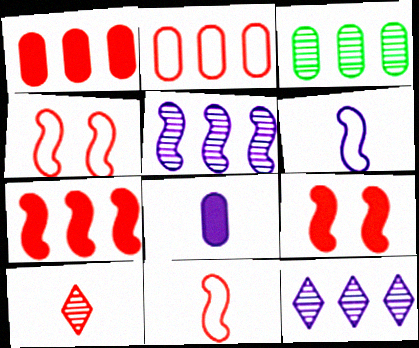[[1, 4, 10], 
[2, 9, 10]]